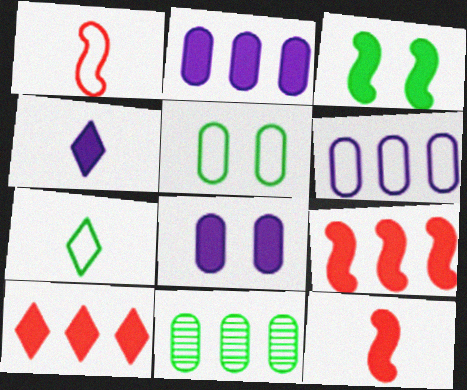[[3, 7, 11]]